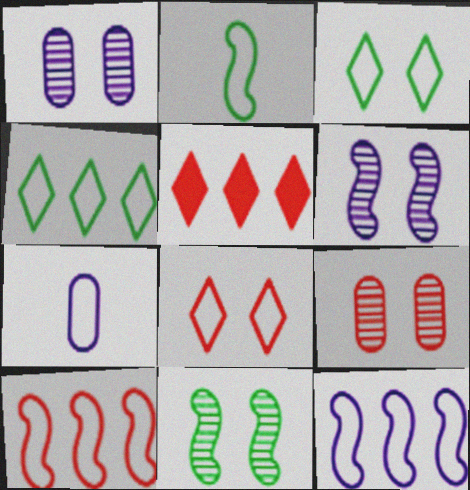[[1, 2, 5], 
[3, 7, 10], 
[5, 7, 11]]